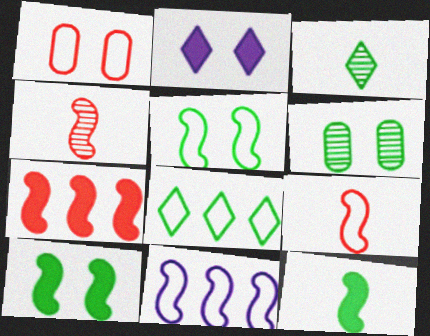[[4, 10, 11], 
[5, 9, 11], 
[6, 8, 12]]